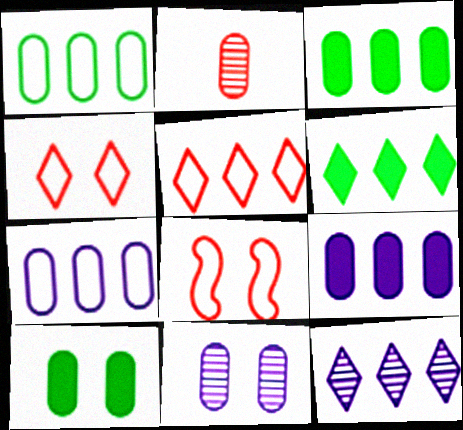[[2, 7, 10], 
[5, 6, 12]]